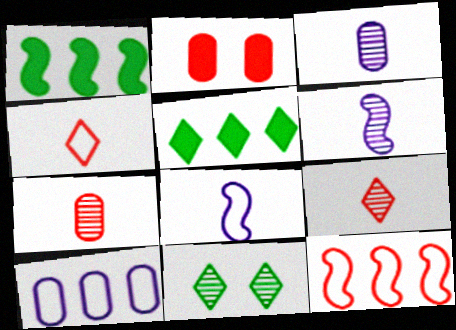[[2, 9, 12]]